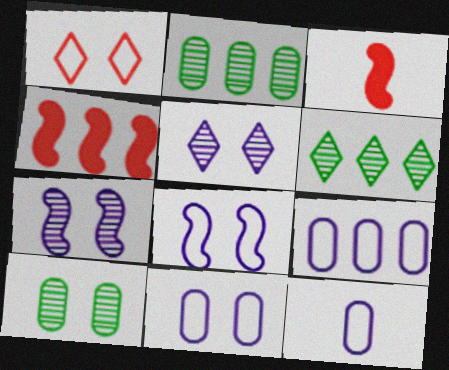[[3, 6, 11], 
[4, 6, 9], 
[9, 11, 12]]